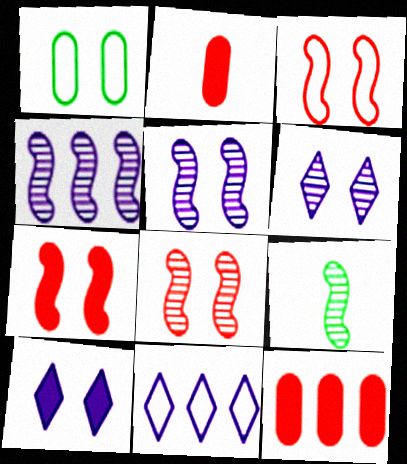[[1, 6, 7], 
[1, 8, 10], 
[3, 7, 8], 
[4, 8, 9]]